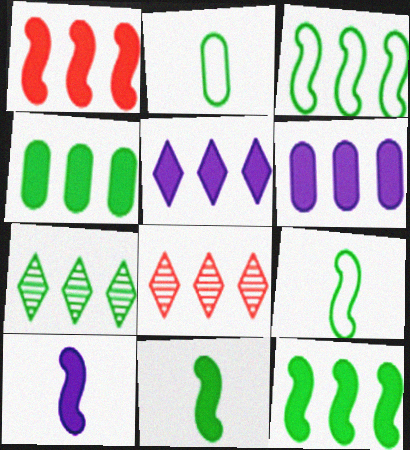[[1, 4, 5], 
[3, 4, 7], 
[3, 6, 8]]